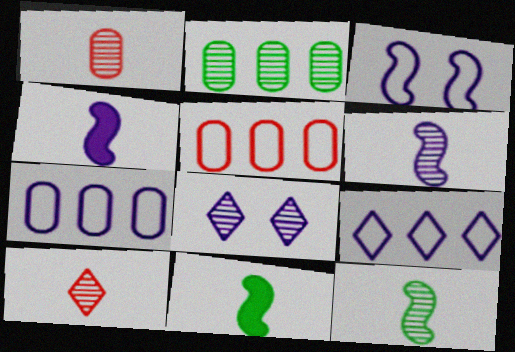[[4, 7, 8], 
[5, 8, 11]]